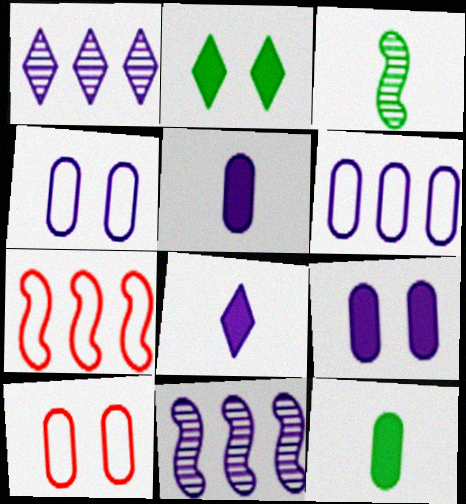[[4, 8, 11]]